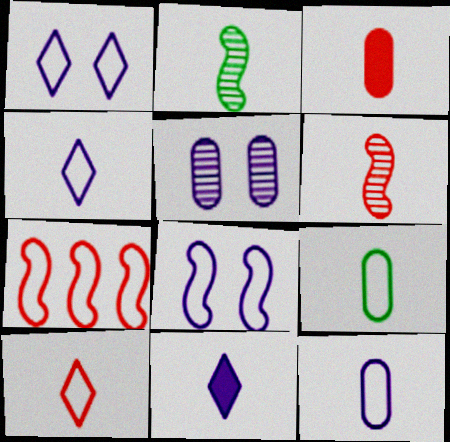[[1, 7, 9], 
[2, 3, 4], 
[3, 6, 10], 
[6, 9, 11]]